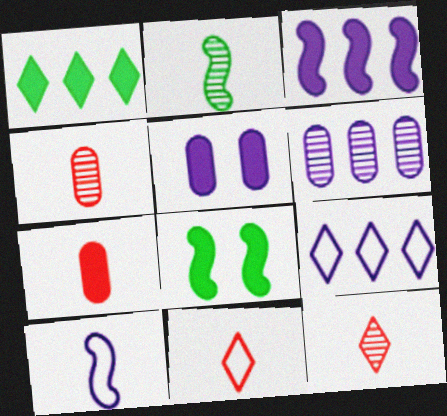[[3, 6, 9], 
[4, 8, 9], 
[6, 8, 11]]